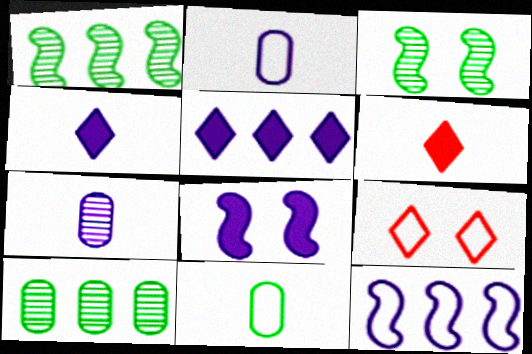[[9, 11, 12]]